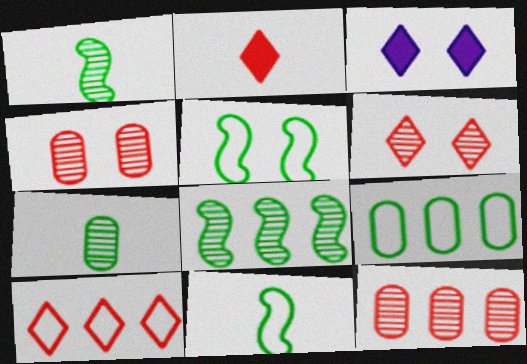[[2, 6, 10], 
[3, 4, 5], 
[3, 11, 12]]